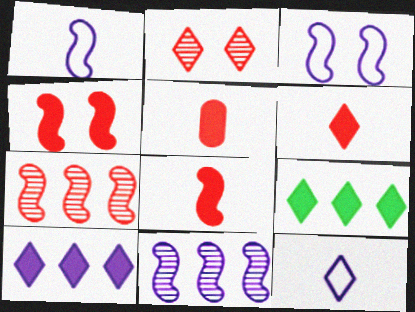[[2, 9, 12], 
[5, 6, 8]]